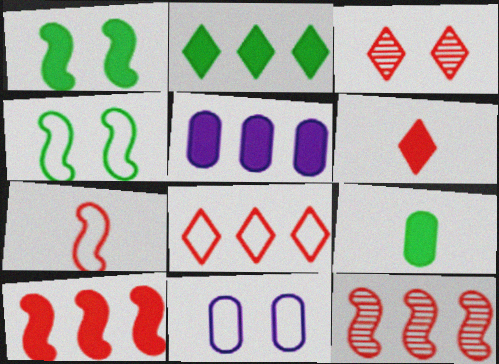[[1, 2, 9], 
[1, 3, 11], 
[1, 5, 6], 
[2, 5, 10], 
[3, 6, 8]]